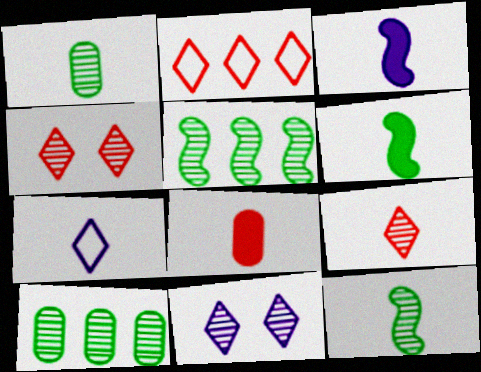[[7, 8, 12]]